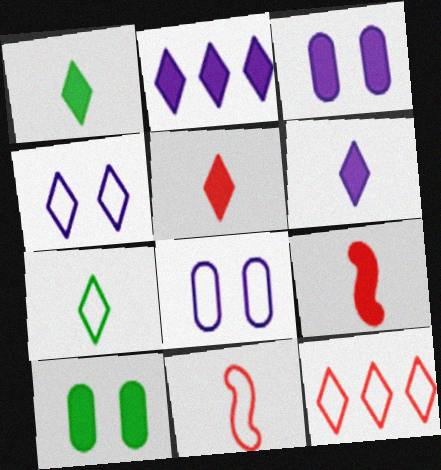[[1, 5, 6], 
[2, 9, 10], 
[4, 7, 12]]